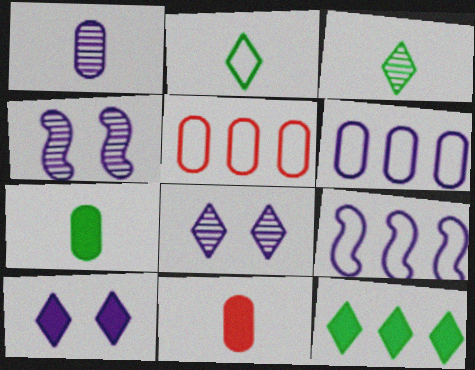[[1, 9, 10]]